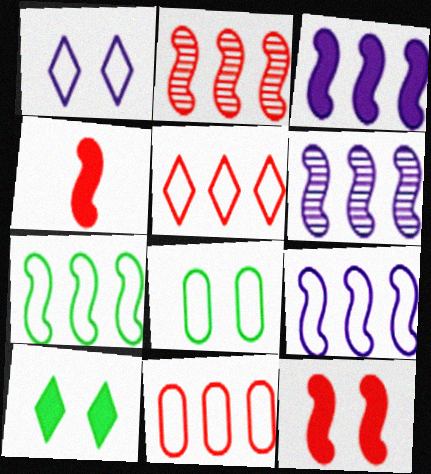[[2, 3, 7], 
[3, 6, 9]]